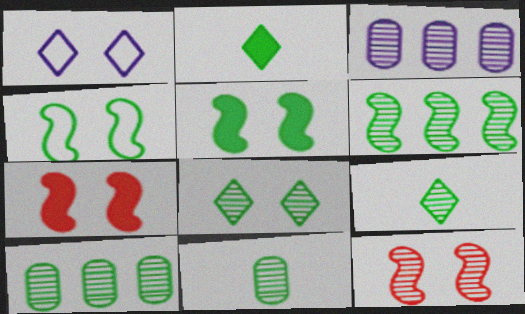[[2, 4, 10], 
[3, 9, 12], 
[6, 8, 11]]